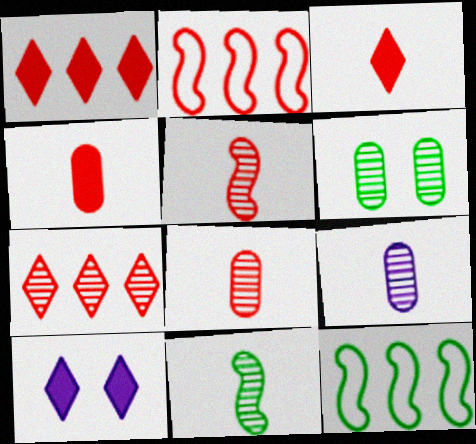[[8, 10, 12]]